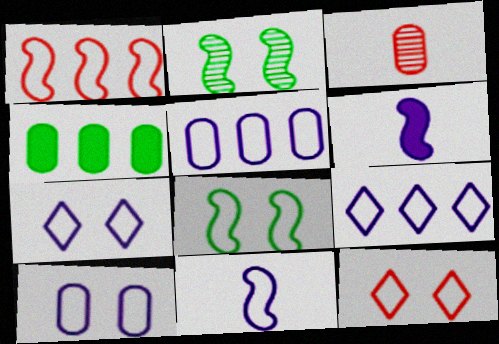[[1, 2, 6], 
[1, 8, 11], 
[3, 4, 10], 
[5, 7, 11], 
[8, 10, 12], 
[9, 10, 11]]